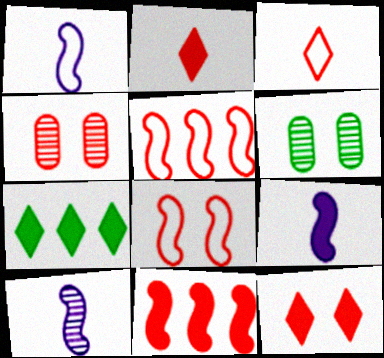[[1, 4, 7], 
[1, 9, 10], 
[2, 4, 5], 
[3, 4, 11], 
[4, 8, 12]]